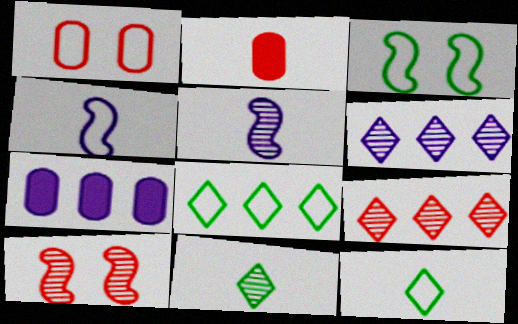[[1, 4, 8], 
[2, 3, 6], 
[2, 4, 11], 
[2, 5, 12], 
[7, 10, 12]]